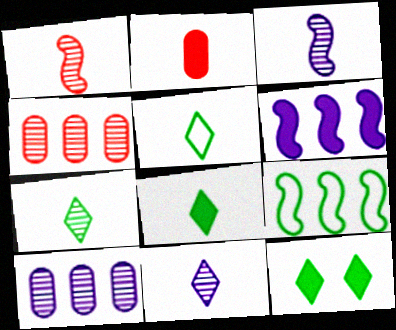[[2, 3, 5], 
[2, 6, 12], 
[5, 7, 8]]